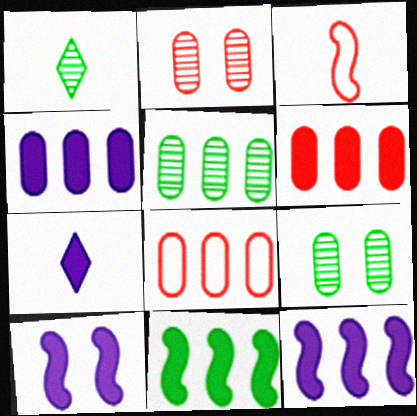[[1, 8, 10], 
[4, 5, 8], 
[4, 7, 10]]